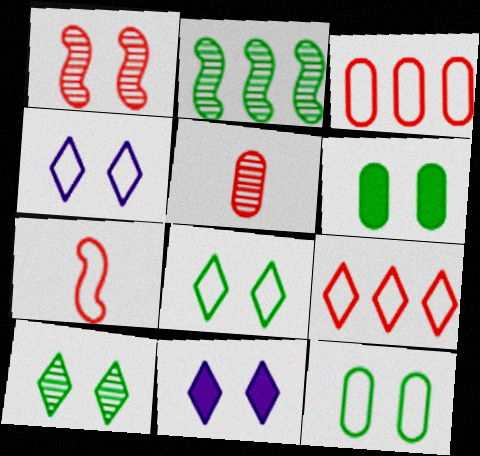[[1, 4, 6], 
[1, 11, 12]]